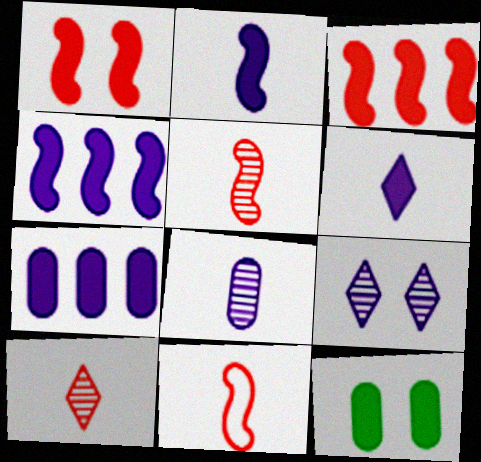[[3, 6, 12]]